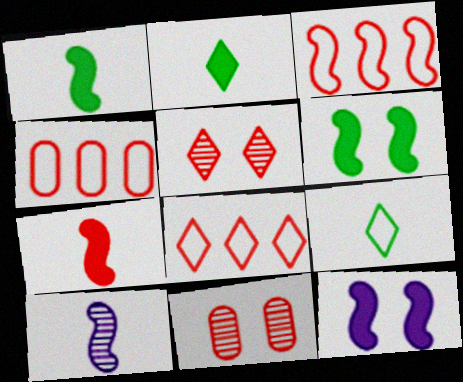[[3, 4, 8], 
[3, 6, 10], 
[4, 5, 7], 
[7, 8, 11]]